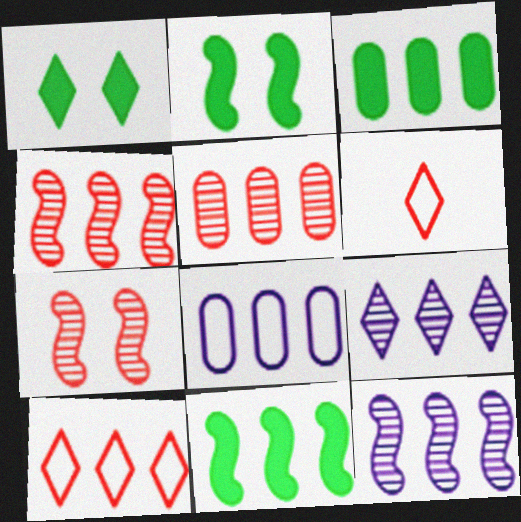[[1, 6, 9], 
[3, 5, 8], 
[3, 10, 12]]